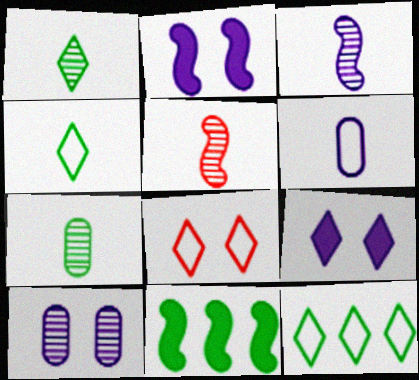[]